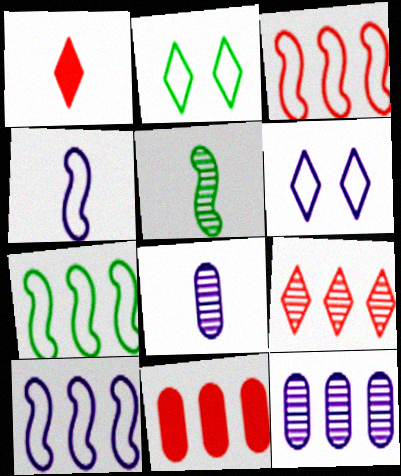[[3, 7, 10], 
[3, 9, 11], 
[5, 6, 11]]